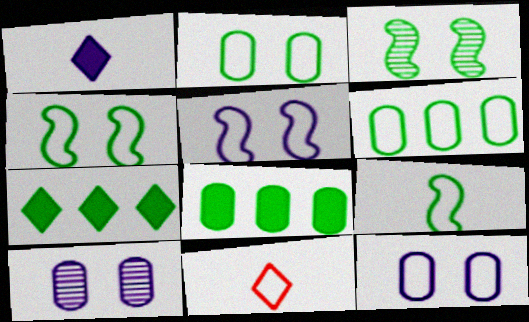[[5, 6, 11]]